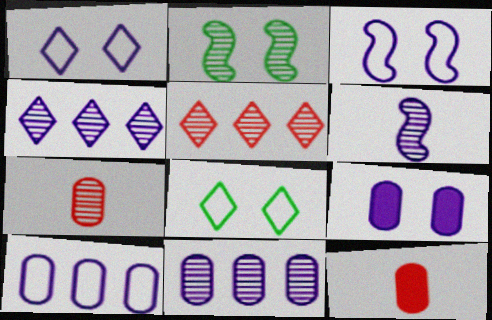[[2, 4, 7]]